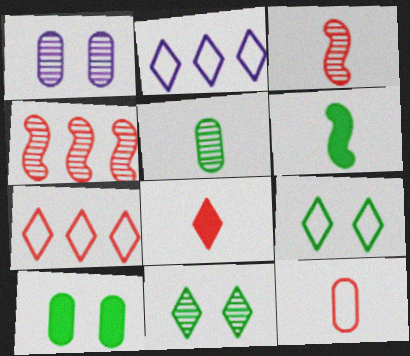[[1, 6, 7], 
[2, 3, 10], 
[2, 8, 11], 
[3, 8, 12]]